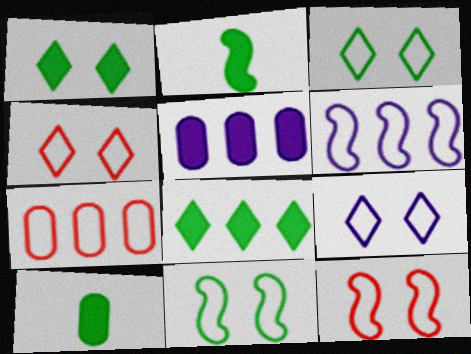[[3, 4, 9]]